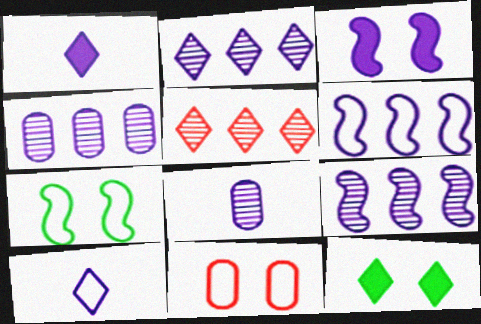[[2, 4, 9], 
[3, 4, 10], 
[5, 10, 12]]